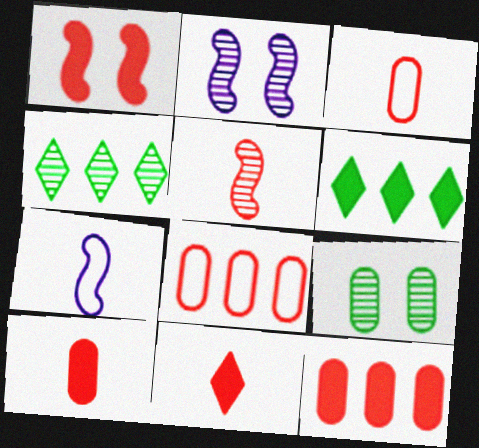[[1, 11, 12], 
[2, 3, 6], 
[3, 5, 11]]